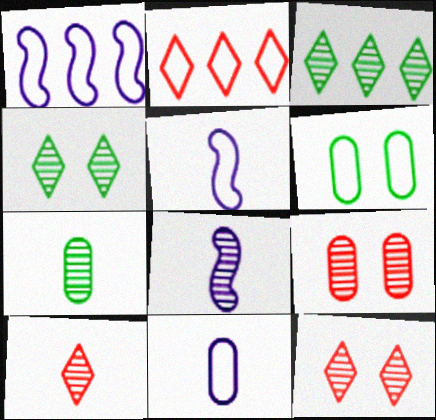[[2, 5, 6], 
[3, 8, 9], 
[7, 8, 10]]